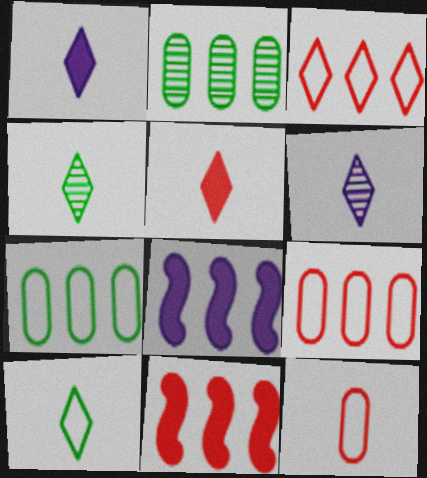[[2, 3, 8], 
[5, 6, 10]]